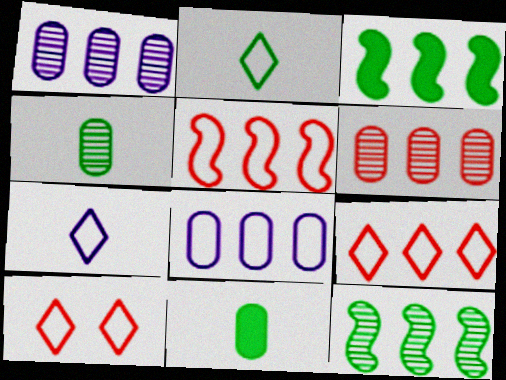[[1, 3, 9]]